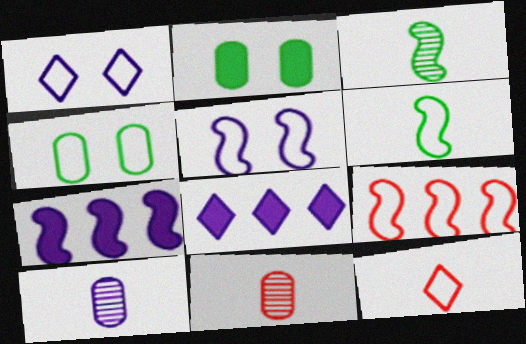[[1, 7, 10], 
[5, 6, 9], 
[5, 8, 10]]